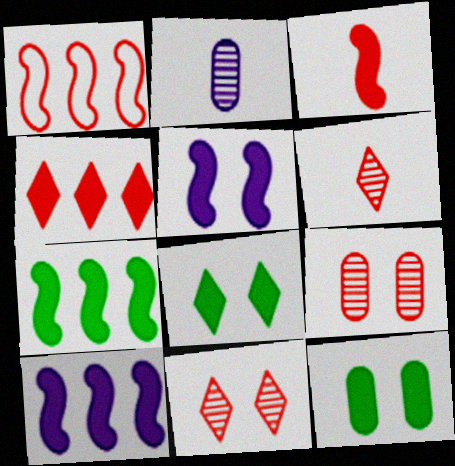[[1, 2, 8], 
[3, 5, 7]]